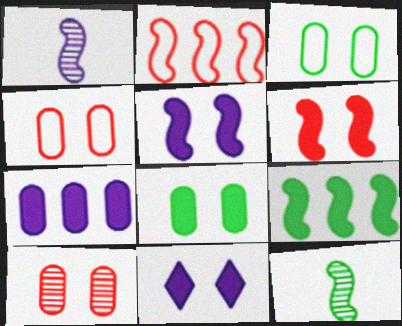[[2, 5, 12], 
[6, 8, 11]]